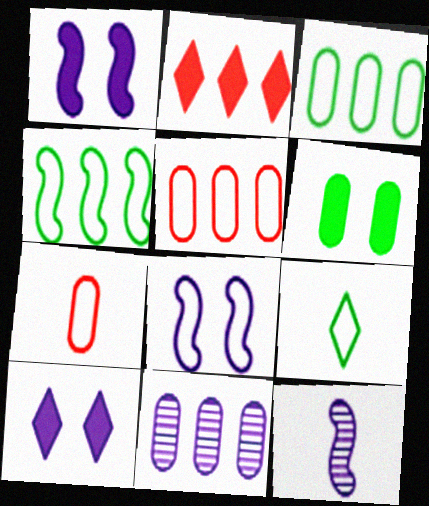[[2, 4, 11], 
[5, 8, 9], 
[6, 7, 11]]